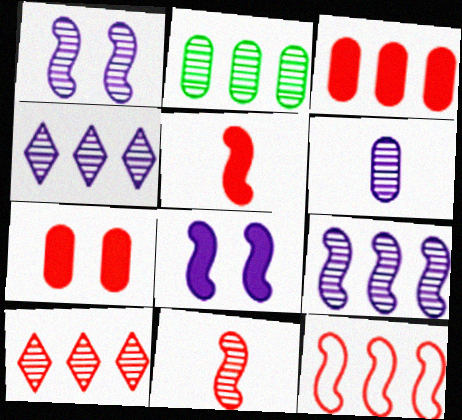[[1, 4, 6], 
[2, 9, 10], 
[3, 10, 12]]